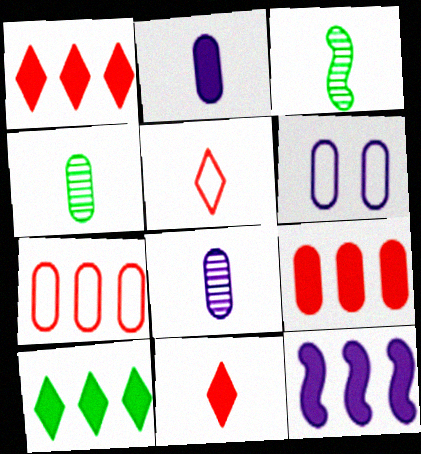[[1, 3, 6], 
[2, 3, 5], 
[4, 6, 9], 
[9, 10, 12]]